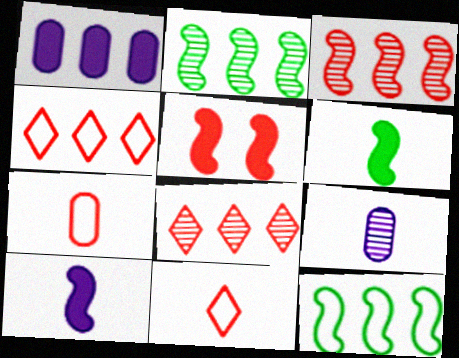[[1, 2, 4], 
[1, 8, 12], 
[5, 7, 8], 
[6, 9, 11]]